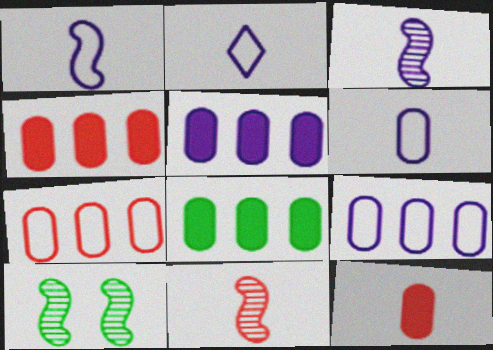[[1, 2, 6], 
[2, 4, 10], 
[4, 5, 8]]